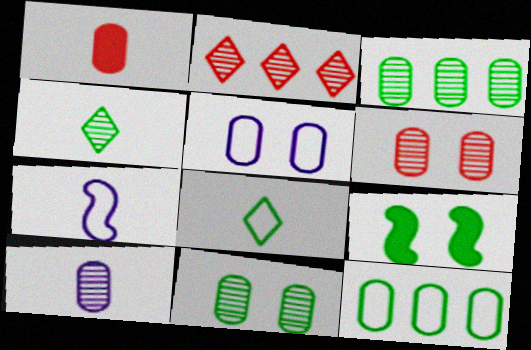[[1, 3, 5], 
[1, 4, 7], 
[3, 6, 10], 
[3, 8, 9], 
[4, 9, 12]]